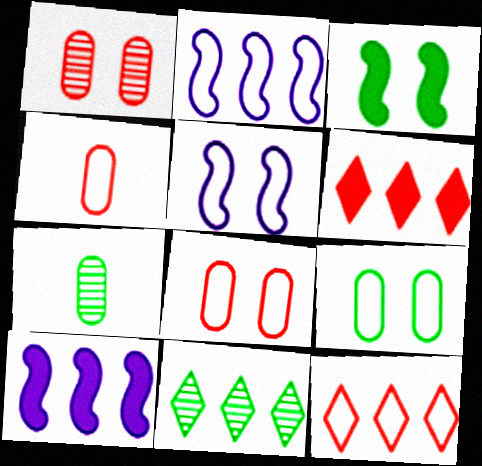[[5, 6, 7]]